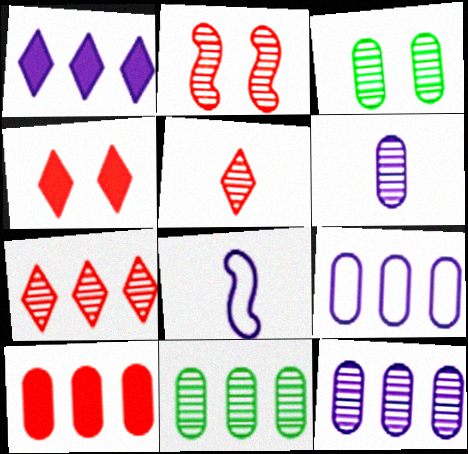[[4, 8, 11], 
[9, 10, 11]]